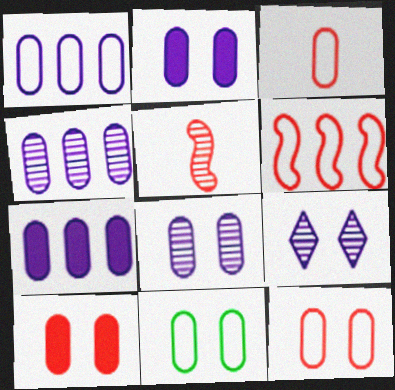[[1, 3, 11], 
[1, 4, 7], 
[8, 10, 11]]